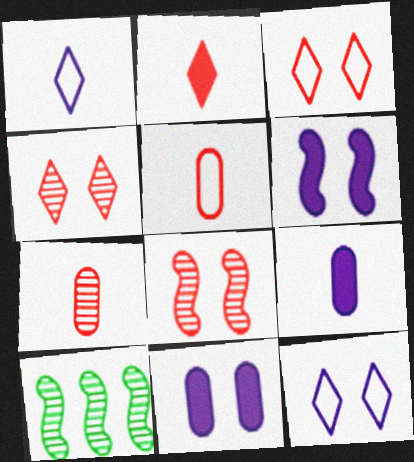[[3, 9, 10]]